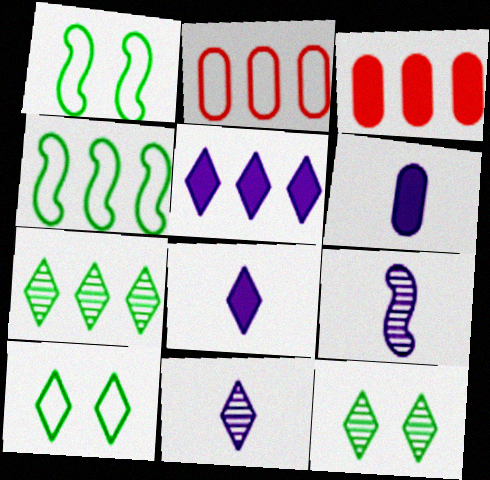[[1, 3, 11], 
[3, 9, 10]]